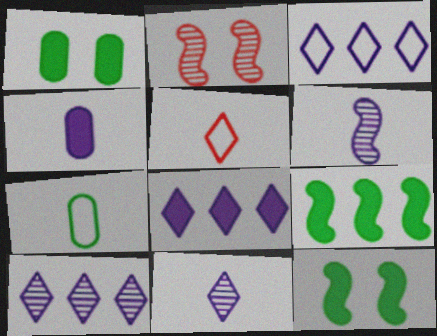[[2, 7, 8], 
[3, 8, 10]]